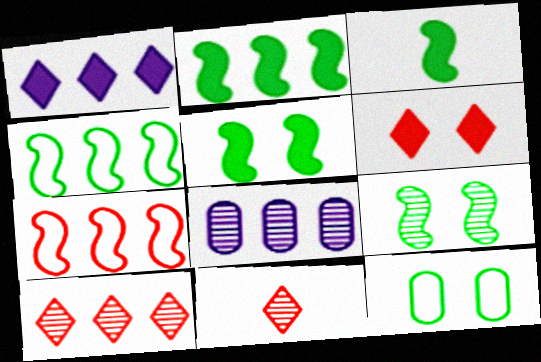[[2, 3, 5], 
[3, 4, 9], 
[8, 9, 11]]